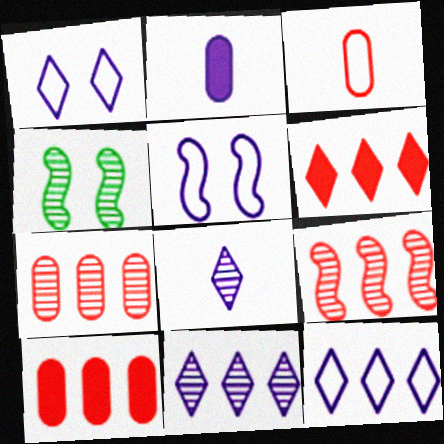[[2, 5, 11], 
[4, 7, 8]]